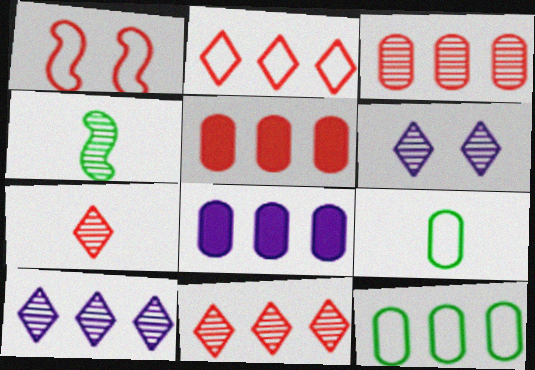[[1, 5, 7], 
[3, 4, 6], 
[3, 8, 12]]